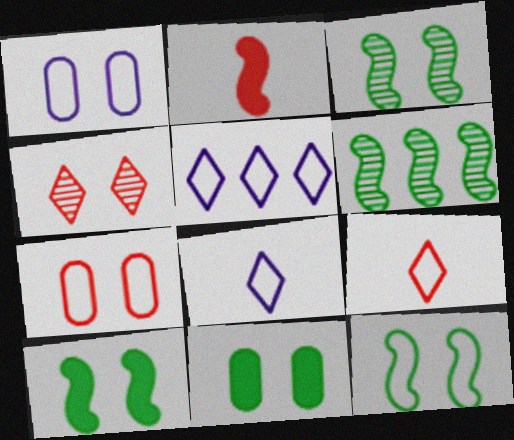[[1, 4, 10], 
[3, 10, 12]]